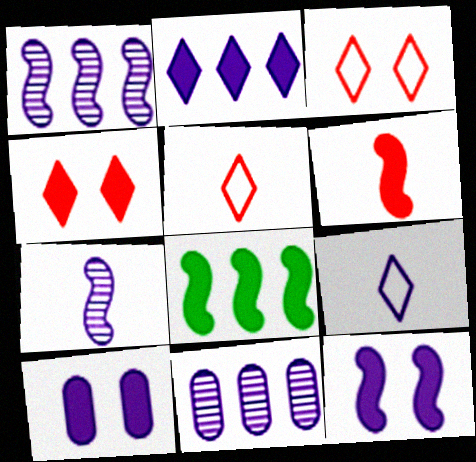[[1, 9, 10], 
[6, 8, 12], 
[9, 11, 12]]